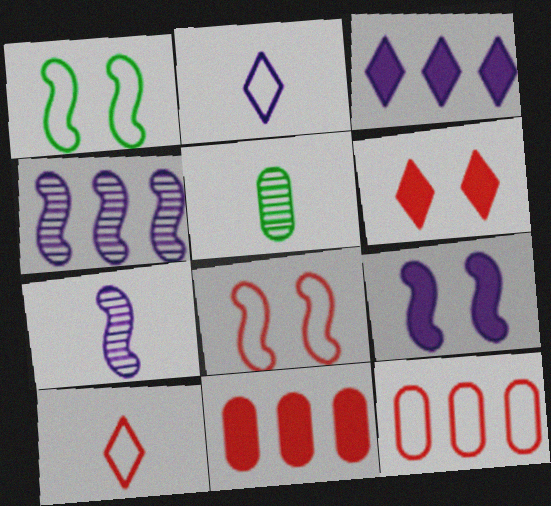[[1, 2, 12], 
[3, 5, 8], 
[8, 10, 12]]